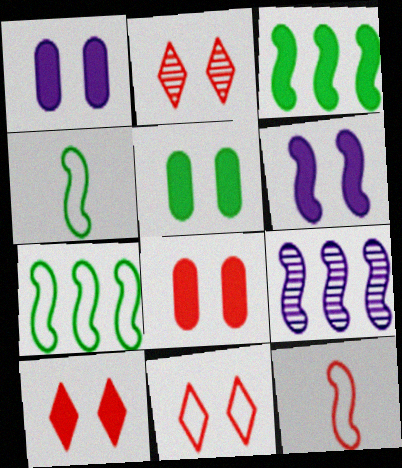[[1, 5, 8], 
[2, 10, 11], 
[5, 6, 10]]